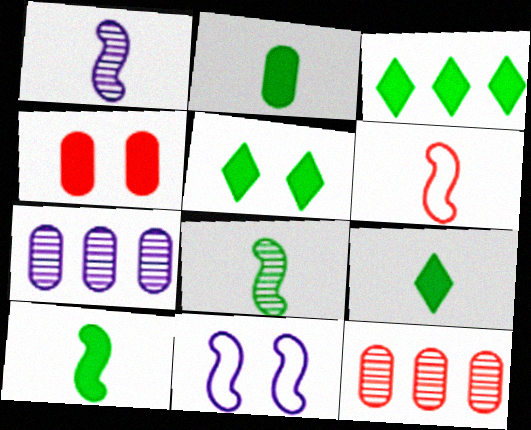[[1, 6, 10], 
[2, 9, 10], 
[3, 5, 9], 
[5, 6, 7], 
[9, 11, 12]]